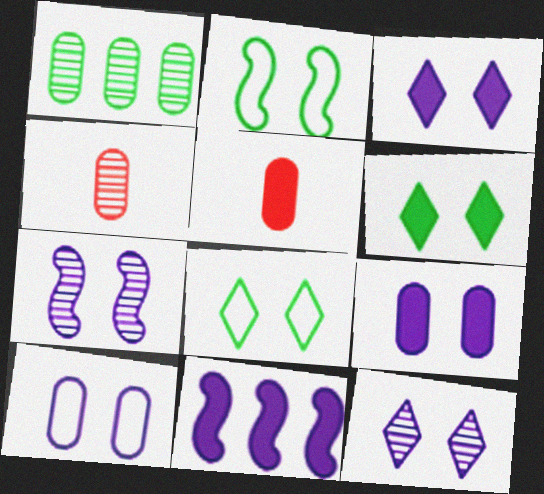[[1, 5, 10], 
[3, 7, 10], 
[4, 8, 11], 
[5, 6, 11]]